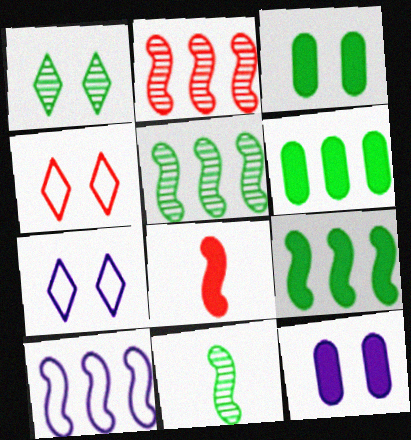[[2, 9, 10]]